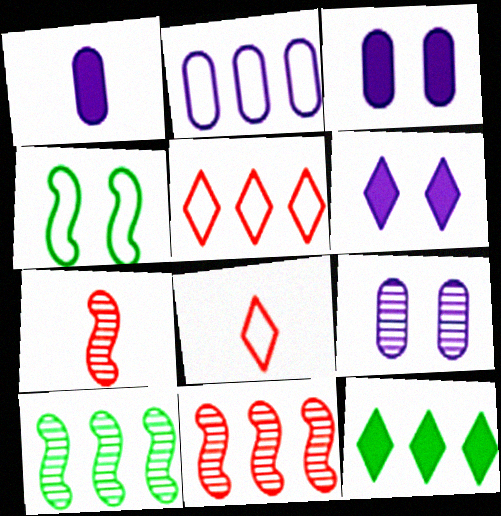[[1, 2, 9], 
[2, 4, 8], 
[2, 11, 12], 
[3, 8, 10]]